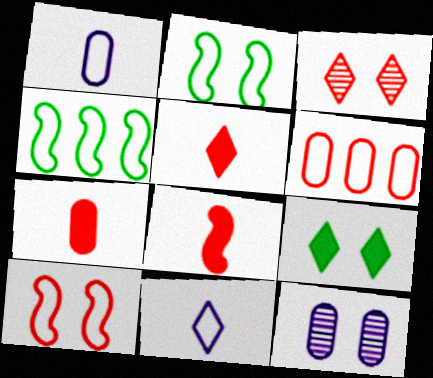[[2, 6, 11], 
[3, 6, 8], 
[4, 5, 12], 
[5, 7, 8], 
[9, 10, 12]]